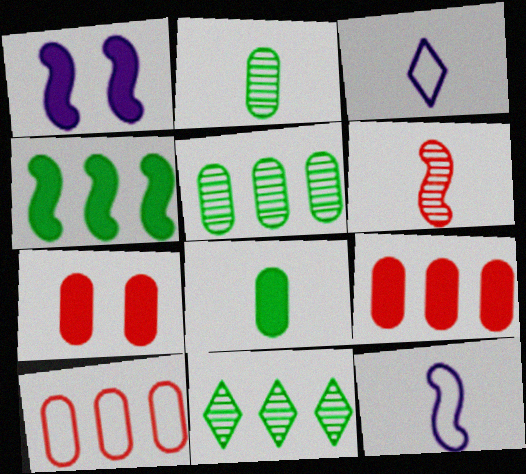[[3, 6, 8], 
[7, 11, 12]]